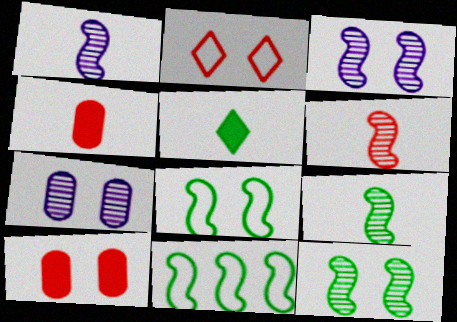[[1, 6, 9]]